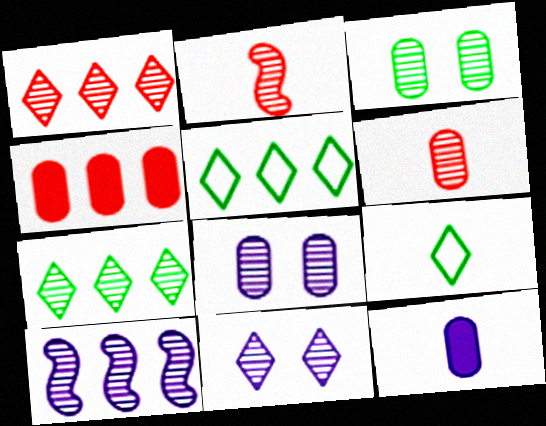[[2, 7, 8], 
[2, 9, 12], 
[4, 5, 10]]